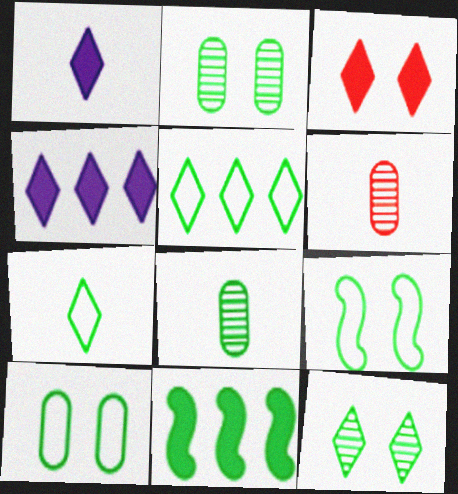[[2, 7, 11], 
[4, 6, 9]]